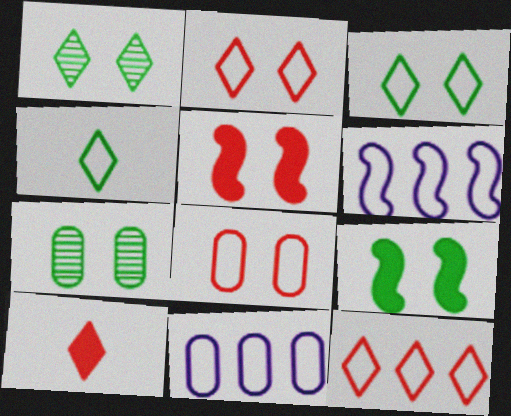[[3, 7, 9], 
[4, 6, 8], 
[6, 7, 10]]